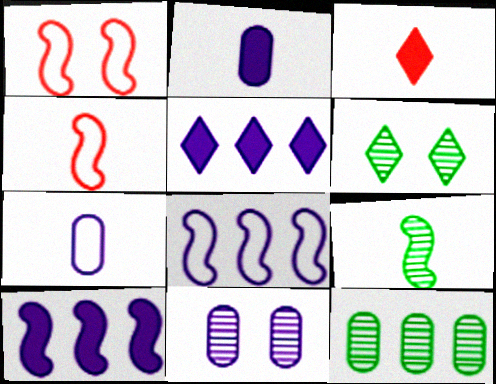[[1, 9, 10], 
[3, 7, 9], 
[6, 9, 12]]